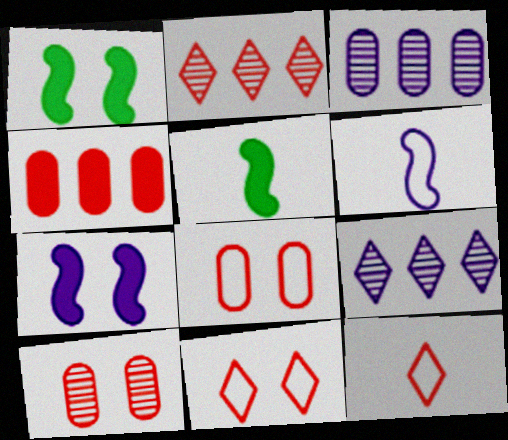[[1, 3, 12], 
[3, 5, 11], 
[5, 8, 9]]